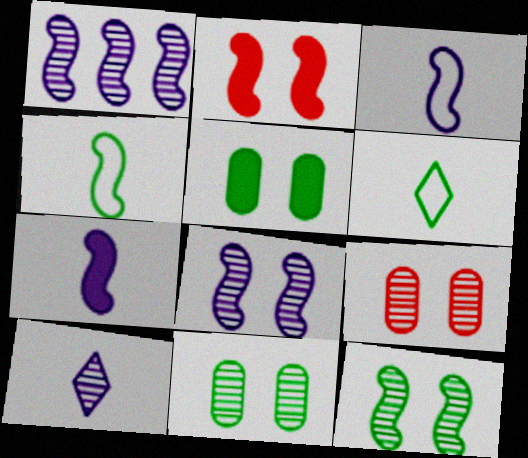[[1, 2, 4]]